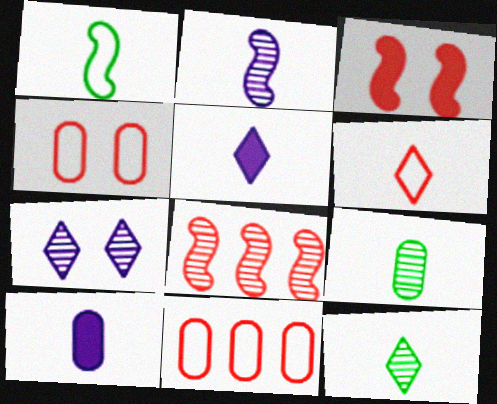[[5, 6, 12], 
[7, 8, 9]]